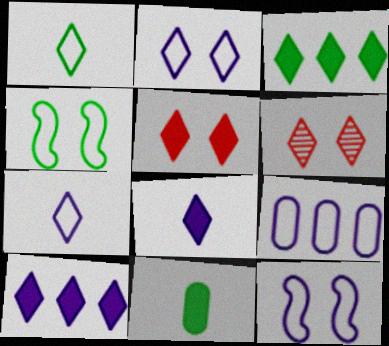[[1, 6, 10], 
[3, 5, 8], 
[3, 6, 7], 
[7, 9, 12]]